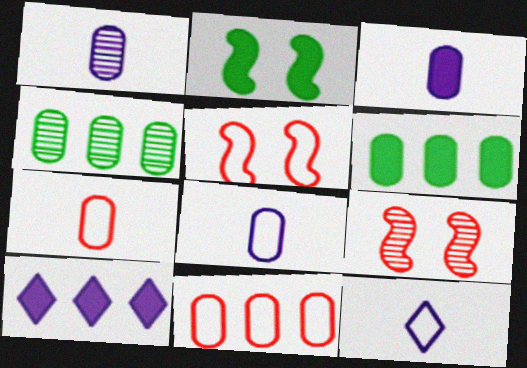[[1, 3, 8], 
[6, 9, 12]]